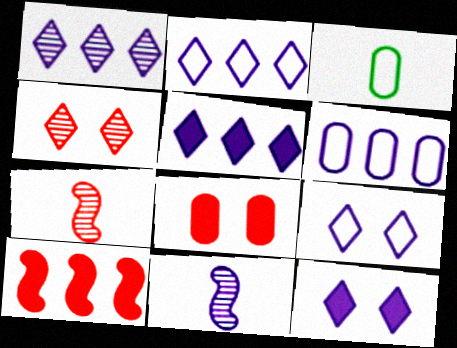[[1, 2, 5], 
[6, 11, 12]]